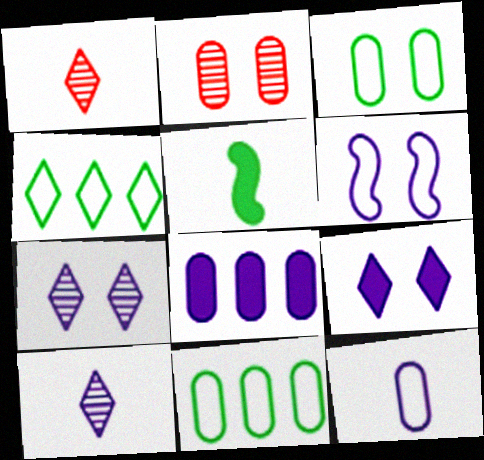[[1, 4, 9], 
[1, 5, 12], 
[6, 8, 10]]